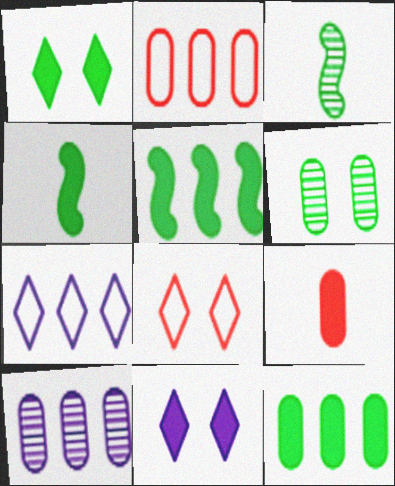[[1, 4, 12], 
[2, 3, 11], 
[2, 10, 12], 
[4, 8, 10], 
[5, 9, 11]]